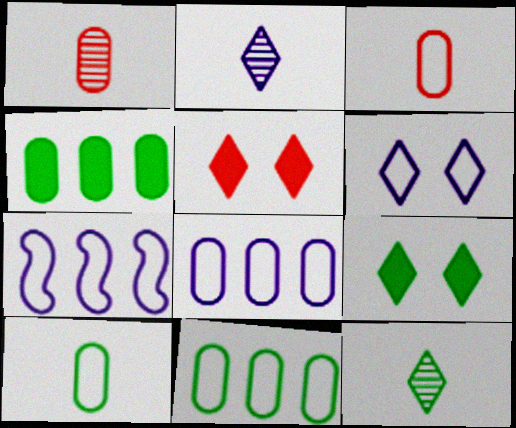[[1, 7, 9]]